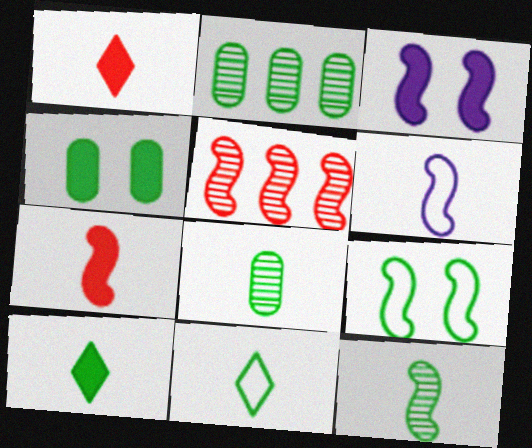[[1, 6, 8], 
[2, 9, 10], 
[6, 7, 12]]